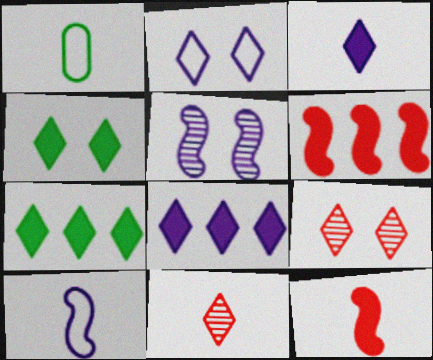[[2, 4, 9], 
[2, 7, 11]]